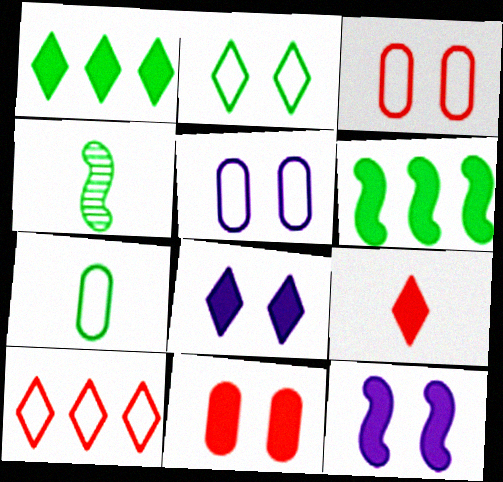[[1, 8, 9]]